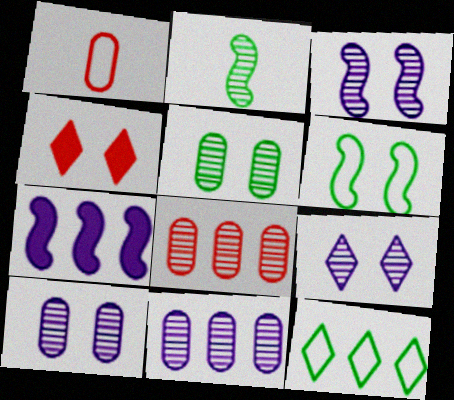[[2, 8, 9], 
[3, 9, 10], 
[4, 6, 10], 
[7, 8, 12]]